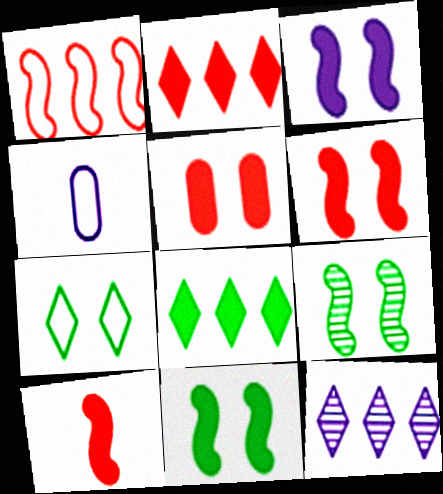[[1, 4, 7], 
[2, 4, 9], 
[2, 5, 10], 
[3, 4, 12], 
[3, 6, 11]]